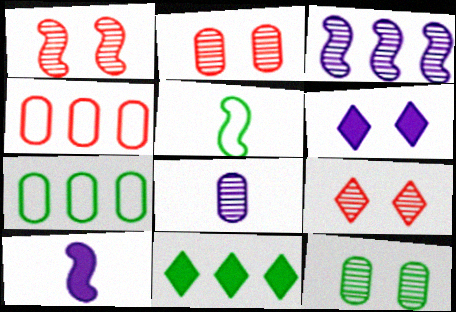[[1, 2, 9], 
[3, 4, 11], 
[5, 11, 12], 
[7, 9, 10]]